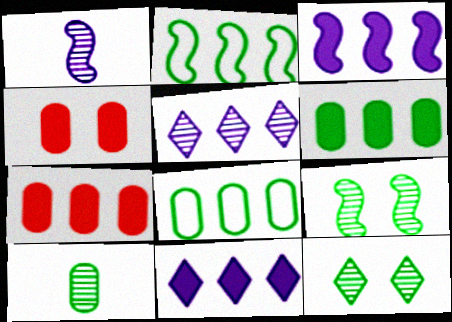[[2, 5, 7]]